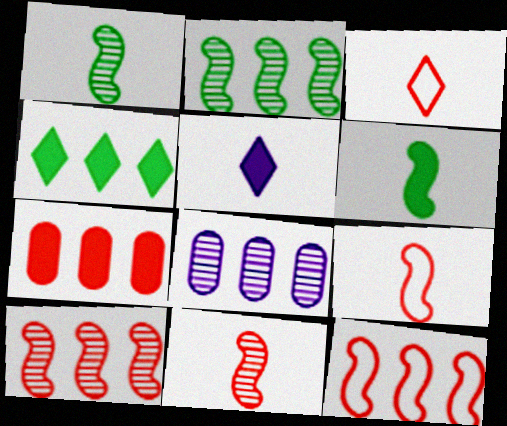[[4, 8, 12]]